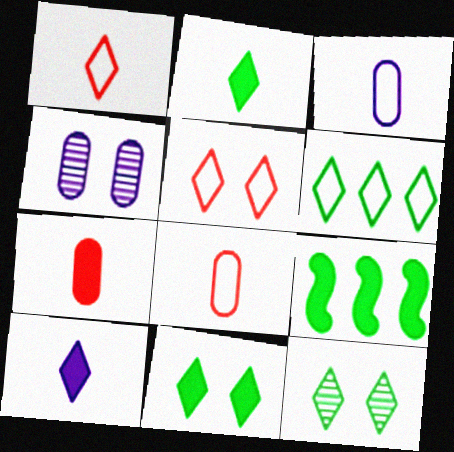[[1, 4, 9], 
[2, 6, 12]]